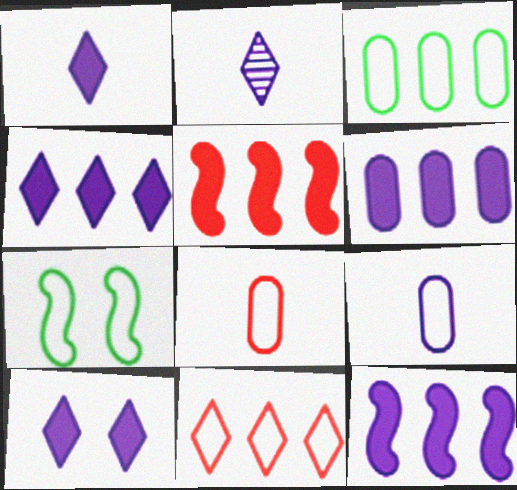[[1, 4, 10], 
[4, 6, 12], 
[7, 9, 11]]